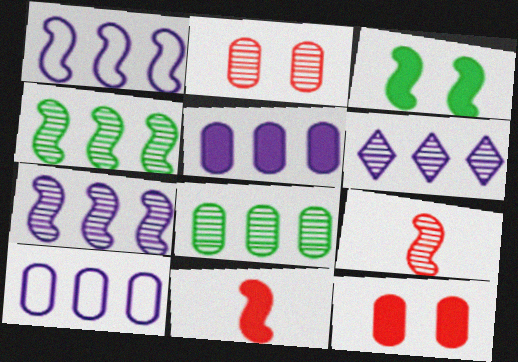[[1, 3, 9], 
[1, 5, 6]]